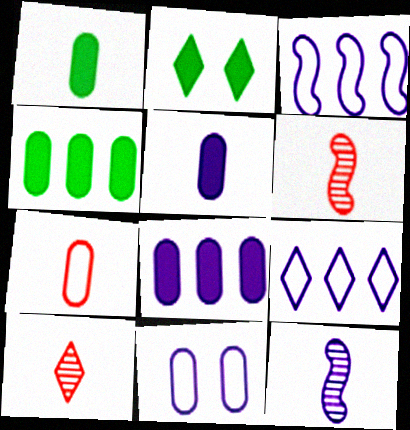[[2, 9, 10]]